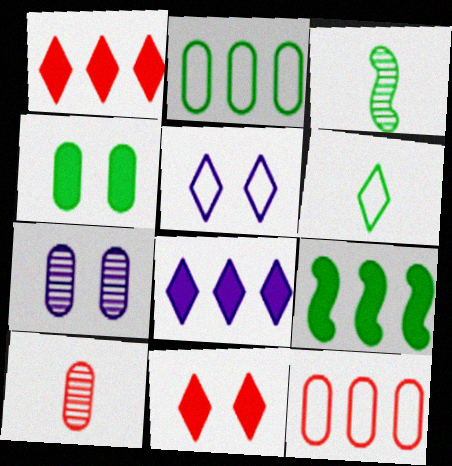[[5, 9, 10]]